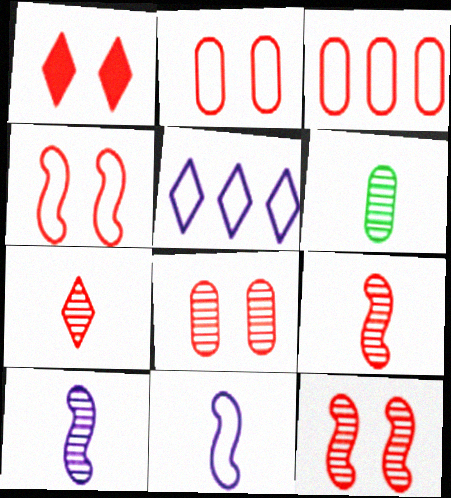[[1, 2, 12], 
[1, 3, 9], 
[1, 4, 8], 
[6, 7, 10]]